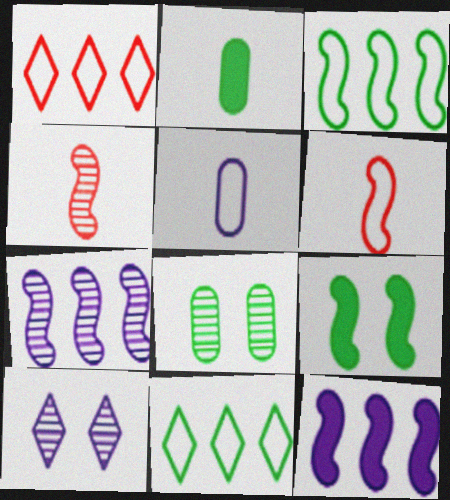[[5, 10, 12], 
[6, 7, 9]]